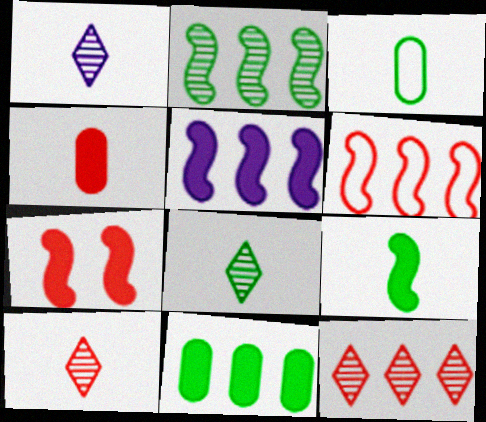[[1, 8, 10], 
[2, 5, 6], 
[3, 8, 9], 
[5, 7, 9]]